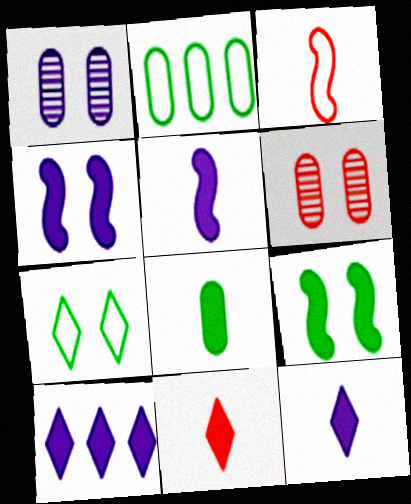[[4, 6, 7], 
[5, 8, 11]]